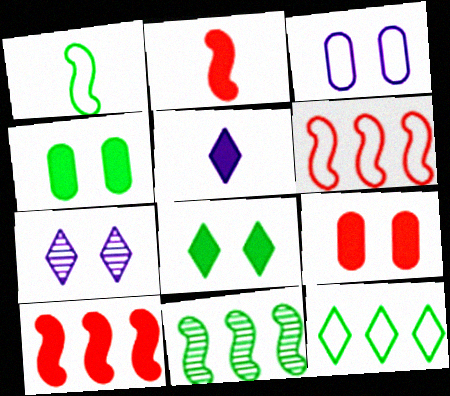[[4, 5, 10]]